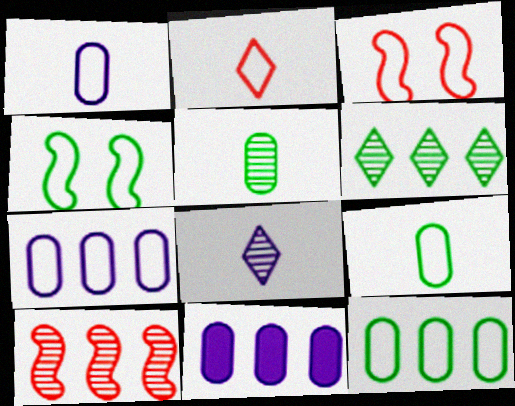[[2, 4, 7]]